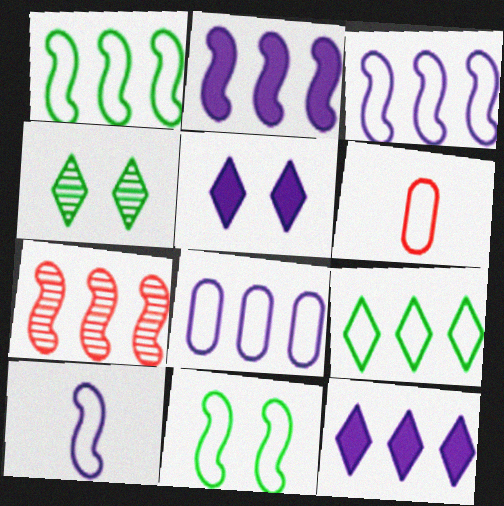[[1, 2, 7], 
[2, 4, 6]]